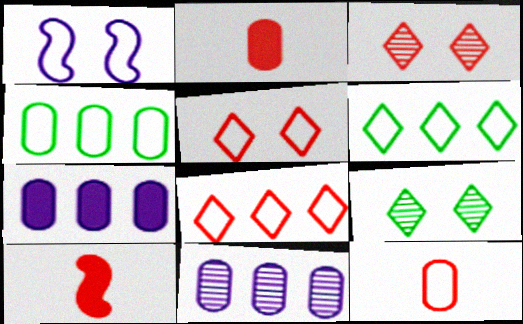[[1, 6, 12]]